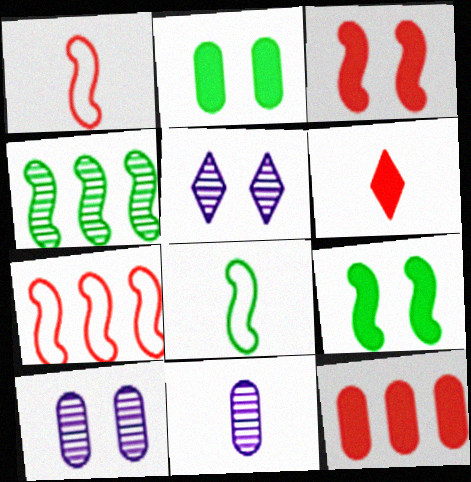[[3, 6, 12], 
[4, 8, 9], 
[5, 8, 12], 
[6, 8, 11]]